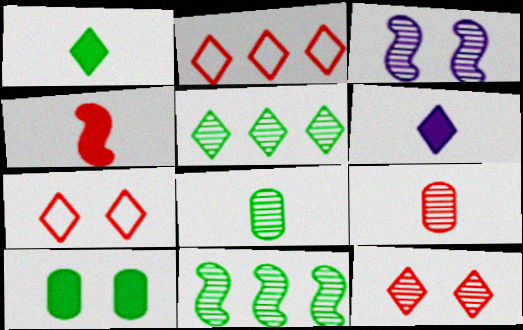[[3, 5, 9], 
[3, 7, 10], 
[5, 6, 7]]